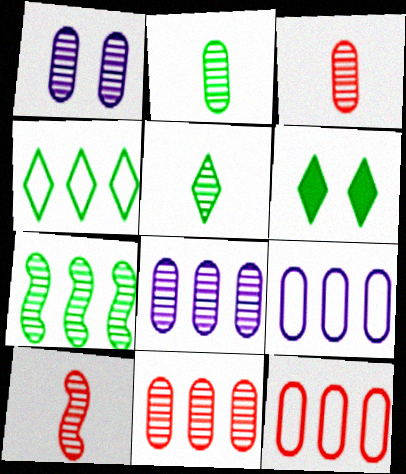[[1, 2, 11], 
[4, 5, 6], 
[6, 9, 10]]